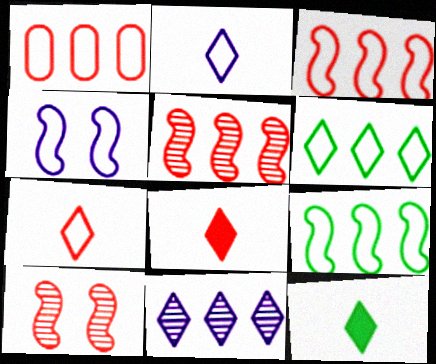[[1, 8, 10]]